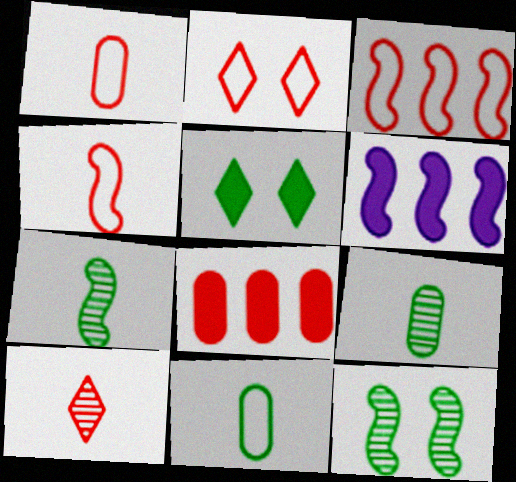[[1, 2, 3], 
[2, 6, 9], 
[4, 6, 12]]